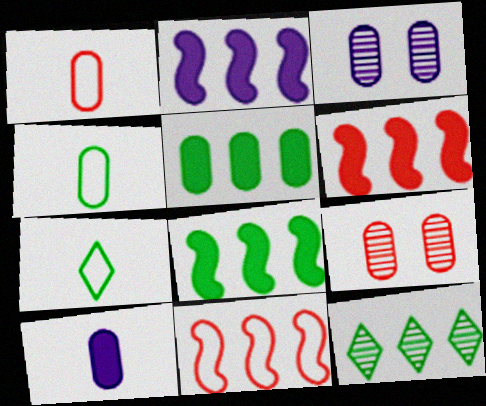[[1, 3, 5], 
[2, 6, 8], 
[2, 7, 9], 
[3, 6, 7]]